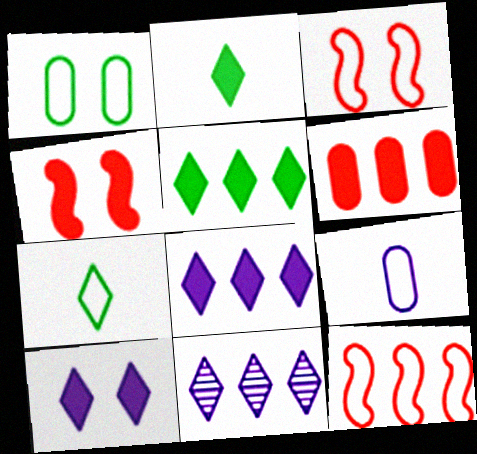[]